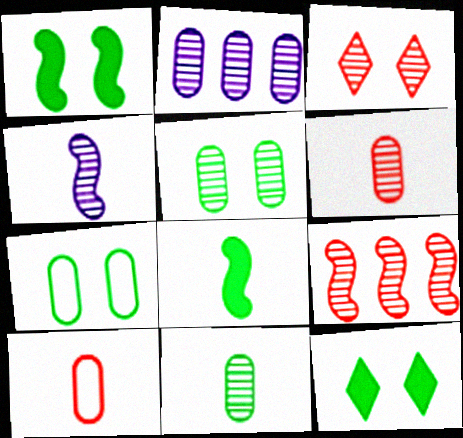[[2, 5, 6], 
[3, 6, 9]]